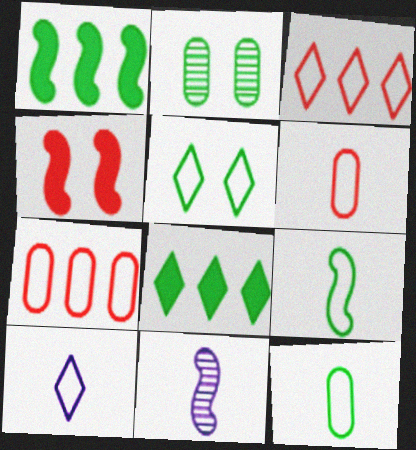[[2, 8, 9], 
[3, 5, 10], 
[6, 9, 10]]